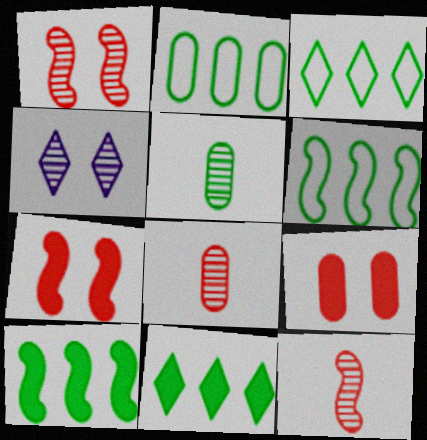[[2, 3, 6]]